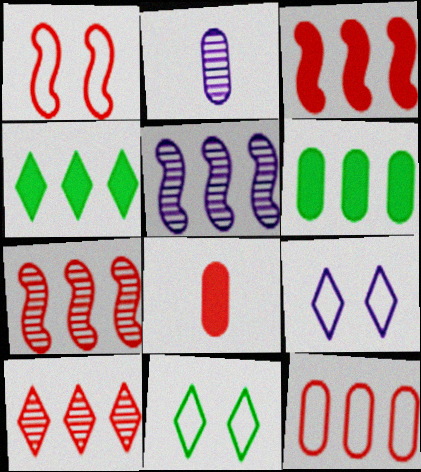[[1, 2, 4], 
[1, 8, 10], 
[2, 3, 11], 
[3, 10, 12], 
[4, 5, 12], 
[5, 8, 11]]